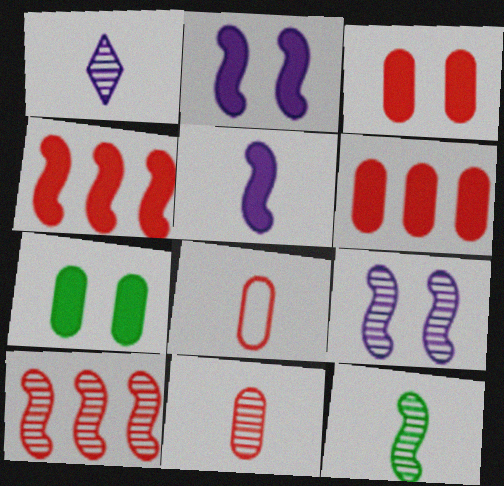[[1, 11, 12], 
[9, 10, 12]]